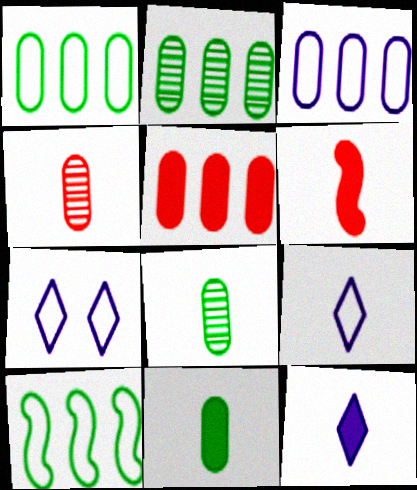[[2, 3, 5], 
[2, 6, 7], 
[6, 8, 9], 
[6, 11, 12]]